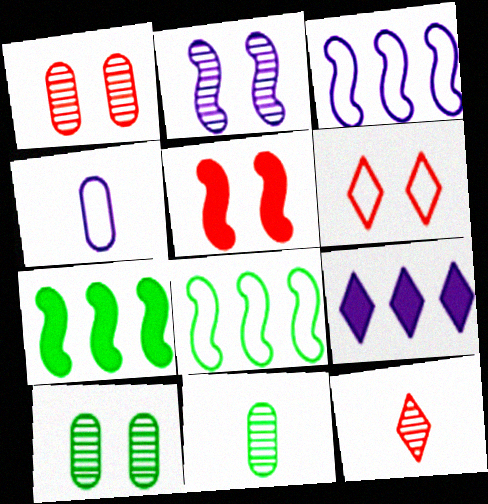[[1, 5, 6], 
[2, 4, 9], 
[4, 6, 8]]